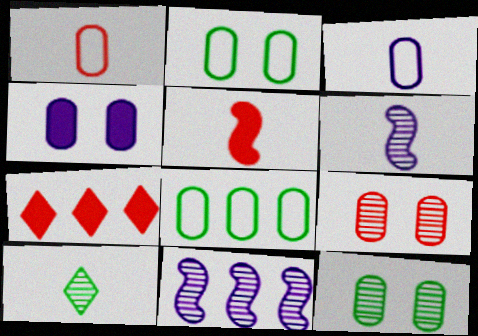[[2, 4, 9], 
[2, 6, 7], 
[3, 5, 10], 
[7, 8, 11], 
[9, 10, 11]]